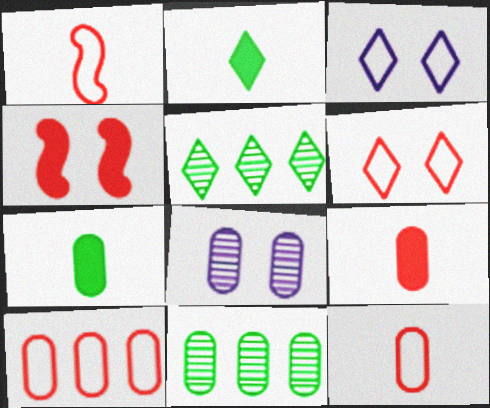[[1, 6, 10], 
[7, 8, 10]]